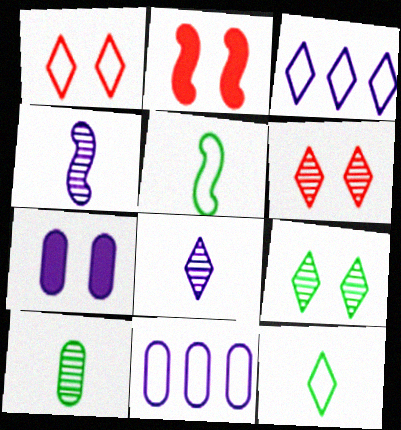[[1, 3, 12], 
[1, 5, 11], 
[2, 3, 10], 
[3, 4, 7]]